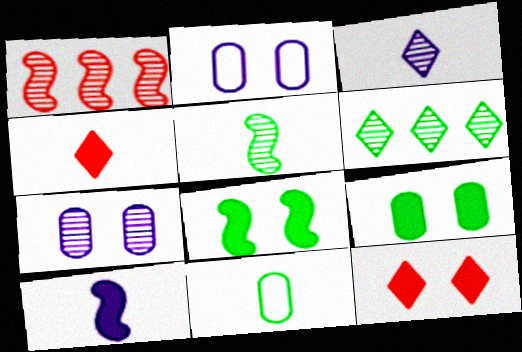[[6, 8, 11]]